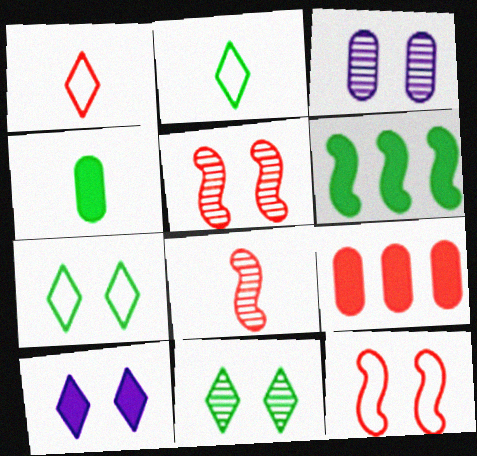[[1, 3, 6], 
[1, 5, 9], 
[3, 5, 11]]